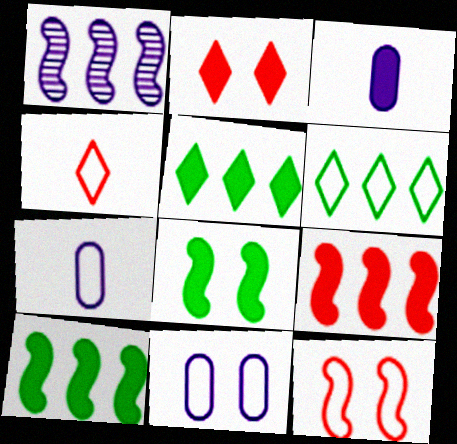[[2, 3, 10], 
[6, 7, 12]]